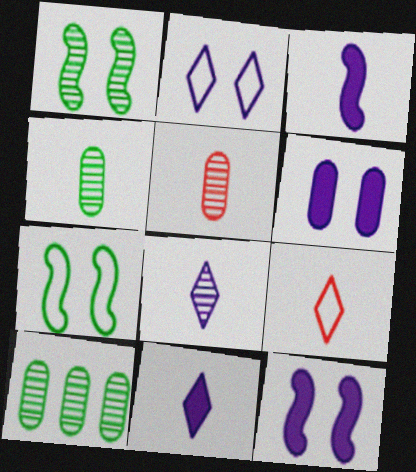[[3, 4, 9], 
[9, 10, 12]]